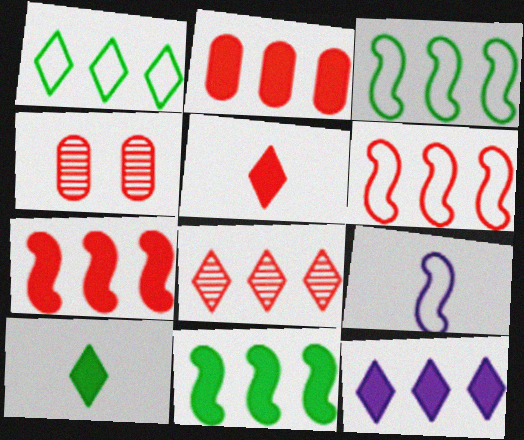[[1, 8, 12], 
[2, 6, 8], 
[2, 11, 12], 
[4, 5, 6]]